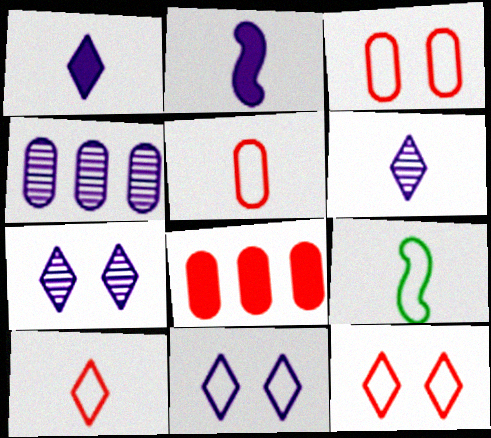[[2, 4, 11], 
[7, 8, 9]]